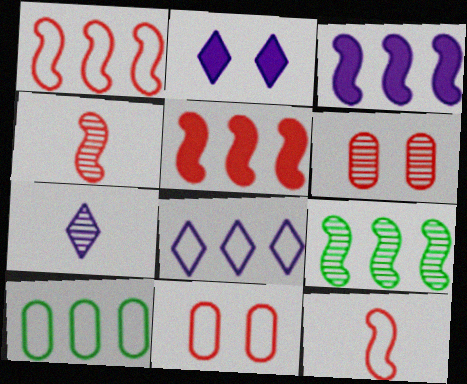[[1, 3, 9], 
[1, 8, 10], 
[2, 4, 10], 
[2, 7, 8], 
[6, 7, 9]]